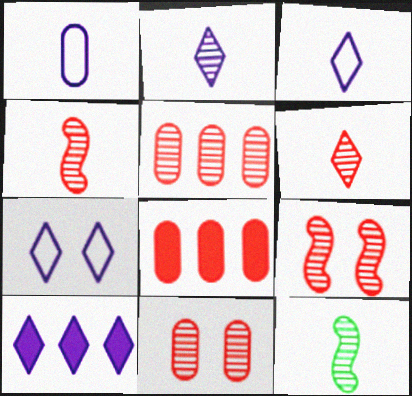[[2, 7, 10], 
[5, 6, 9], 
[7, 8, 12]]